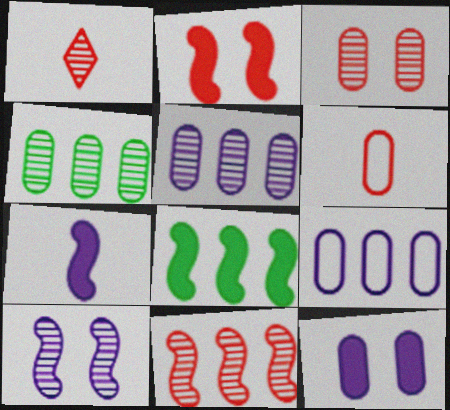[[1, 3, 11], 
[1, 4, 10], 
[2, 7, 8], 
[4, 6, 12]]